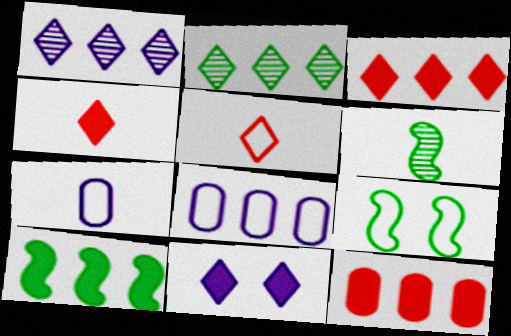[[2, 5, 11], 
[4, 6, 7], 
[5, 8, 9], 
[6, 9, 10]]